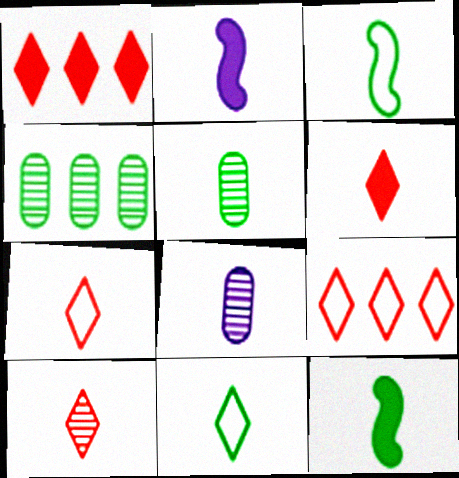[[2, 5, 7], 
[3, 6, 8], 
[5, 11, 12], 
[6, 7, 10], 
[7, 8, 12]]